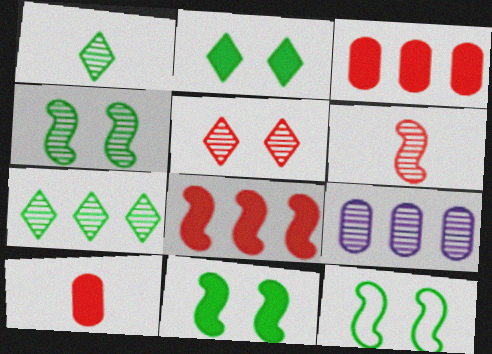[[4, 11, 12]]